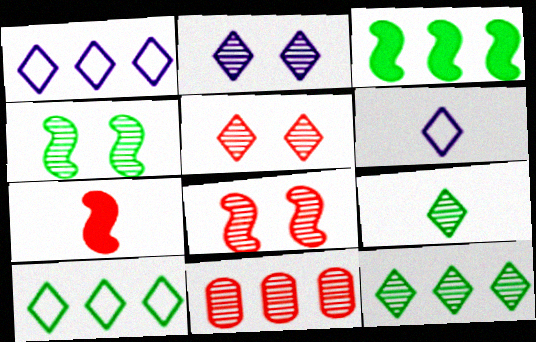[[1, 3, 11]]